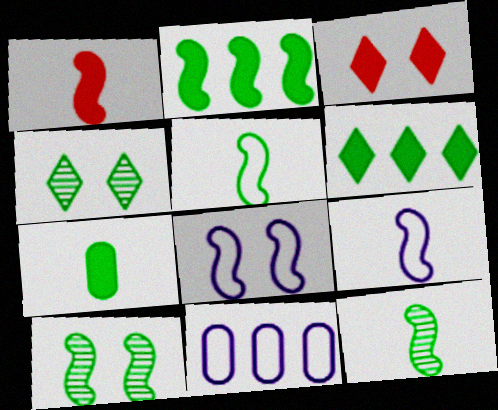[[1, 4, 11], 
[1, 9, 12], 
[2, 5, 10], 
[3, 11, 12]]